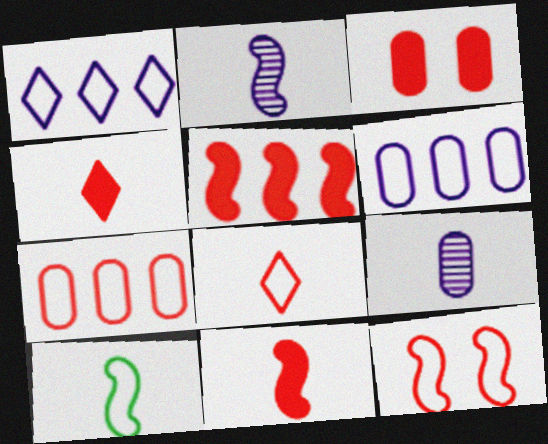[[2, 10, 11], 
[3, 4, 5], 
[4, 9, 10], 
[7, 8, 12]]